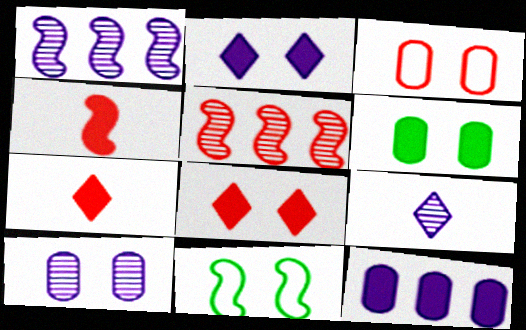[[1, 4, 11], 
[1, 9, 10], 
[3, 5, 7], 
[3, 6, 10], 
[8, 10, 11]]